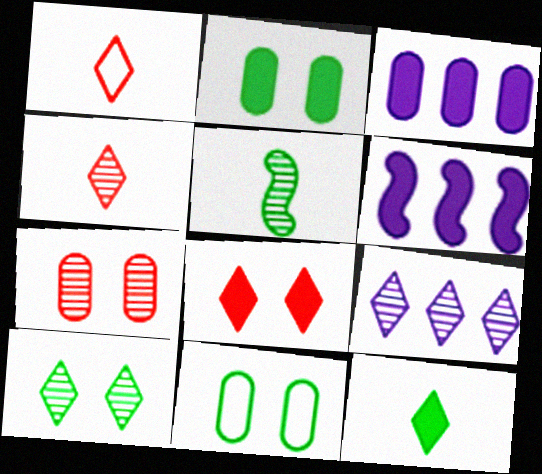[[4, 6, 11], 
[4, 9, 10], 
[5, 7, 9]]